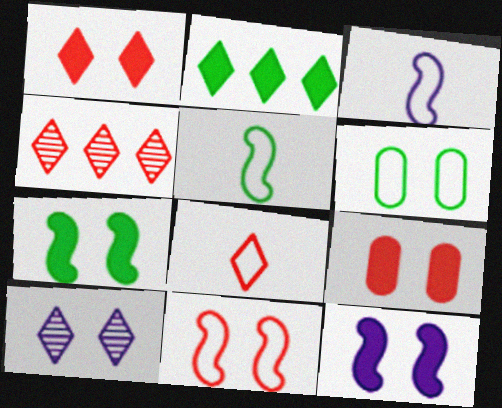[[1, 4, 8], 
[2, 8, 10]]